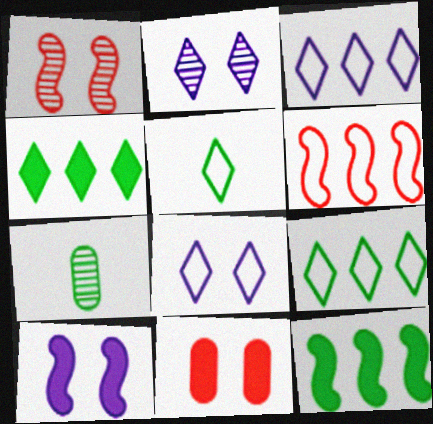[]